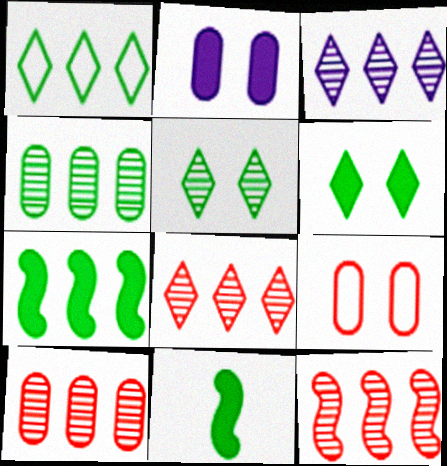[[1, 4, 7], 
[3, 4, 12], 
[3, 9, 11], 
[8, 10, 12]]